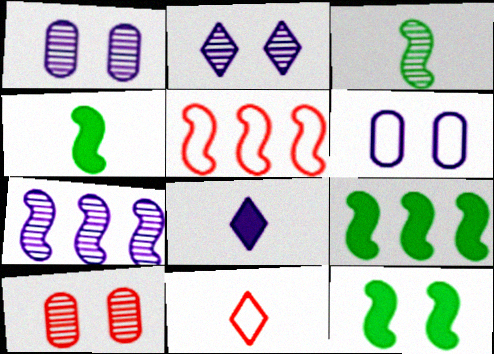[[1, 9, 11], 
[4, 9, 12], 
[5, 7, 9], 
[6, 7, 8]]